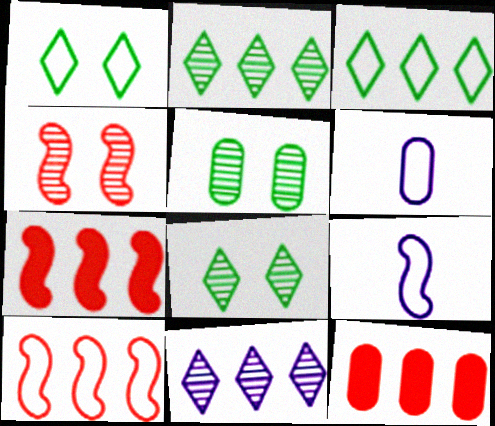[[1, 6, 10], 
[5, 6, 12], 
[6, 7, 8], 
[8, 9, 12]]